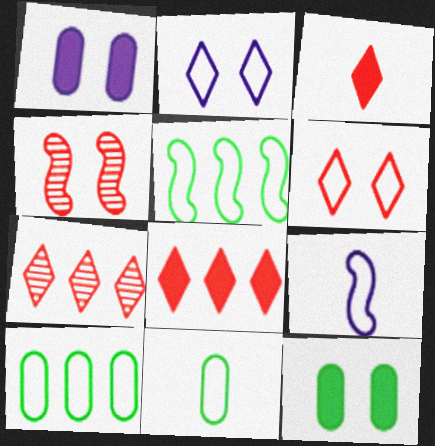[[2, 4, 12], 
[3, 6, 7], 
[6, 9, 10], 
[7, 9, 12]]